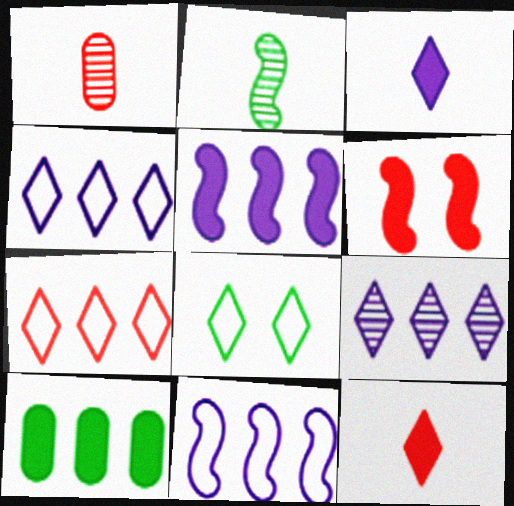[[1, 5, 8], 
[1, 6, 7], 
[2, 6, 11], 
[2, 8, 10], 
[3, 6, 10], 
[8, 9, 12]]